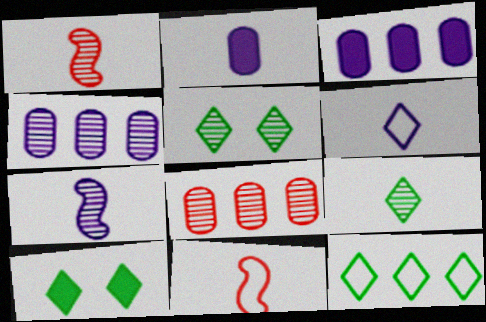[[1, 4, 5], 
[2, 6, 7], 
[2, 9, 11], 
[3, 5, 11], 
[4, 10, 11], 
[5, 7, 8], 
[9, 10, 12]]